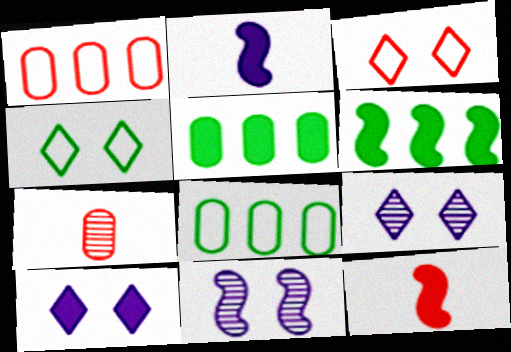[[5, 10, 12], 
[8, 9, 12]]